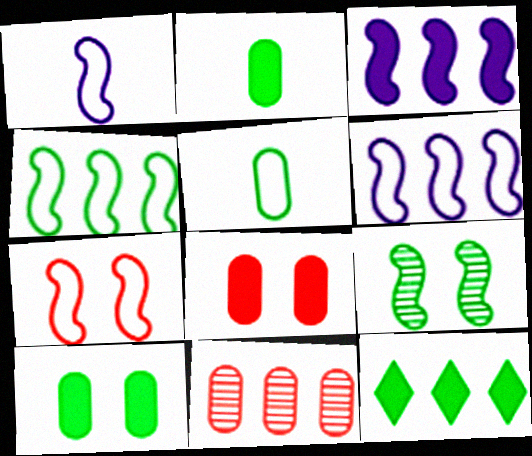[[1, 4, 7], 
[5, 9, 12], 
[6, 11, 12]]